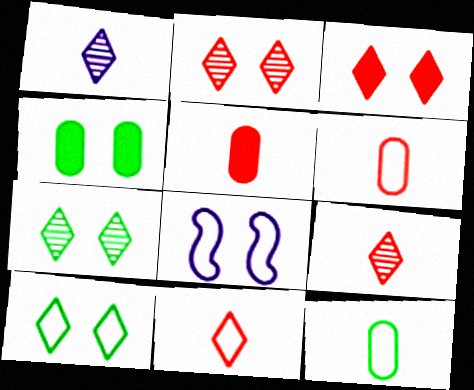[[2, 4, 8]]